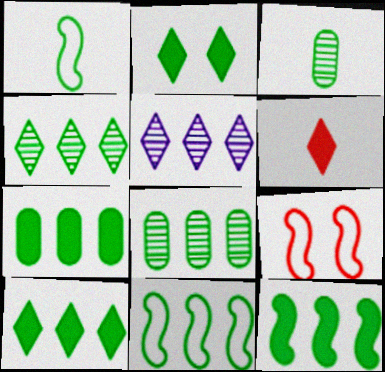[[1, 2, 8], 
[2, 3, 11], 
[4, 7, 11], 
[7, 10, 12], 
[8, 10, 11]]